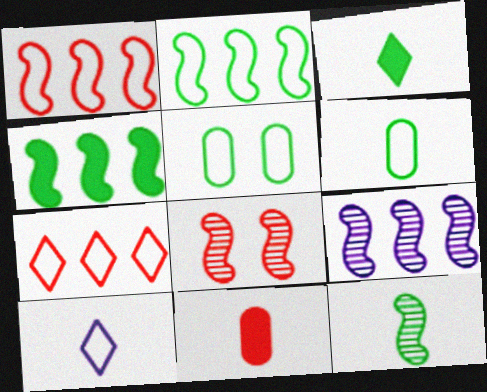[[1, 4, 9], 
[1, 5, 10], 
[3, 6, 12], 
[7, 8, 11], 
[8, 9, 12], 
[10, 11, 12]]